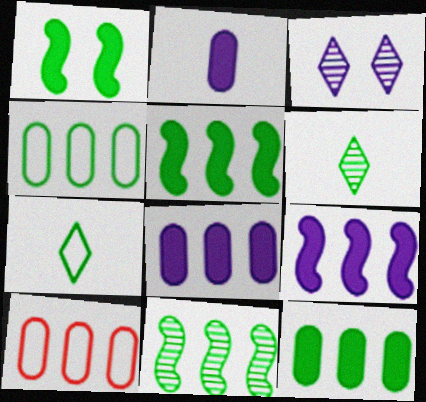[[1, 4, 6]]